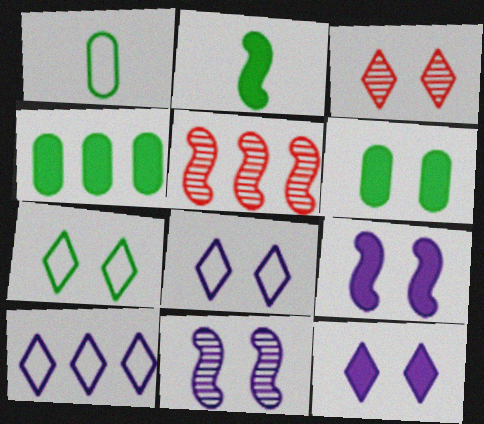[[1, 5, 12], 
[3, 7, 12], 
[4, 5, 10]]